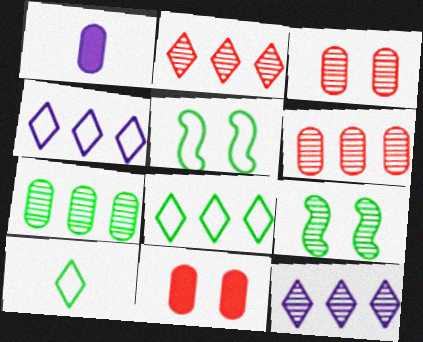[[1, 2, 5]]